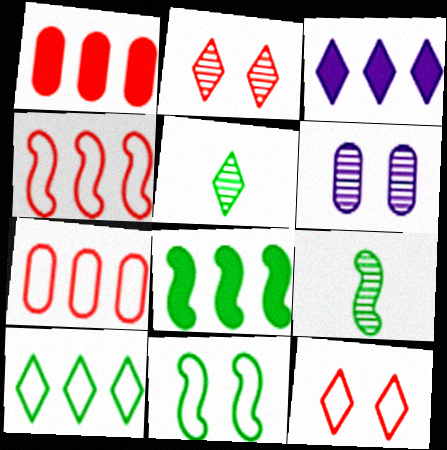[[1, 3, 8], 
[3, 5, 12], 
[8, 9, 11]]